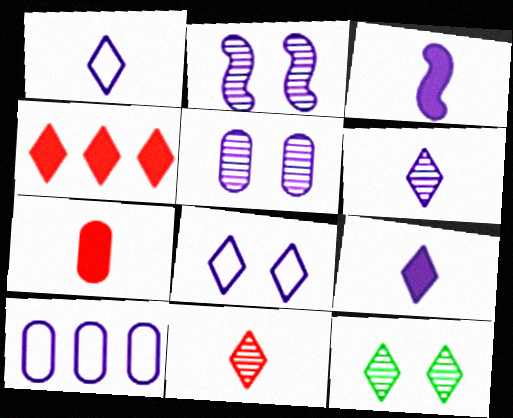[[1, 4, 12], 
[1, 6, 9], 
[2, 9, 10]]